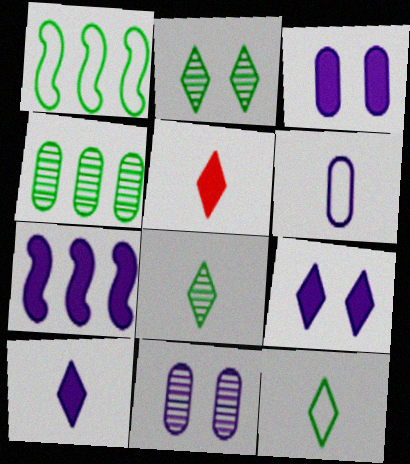[[1, 5, 11], 
[3, 7, 10]]